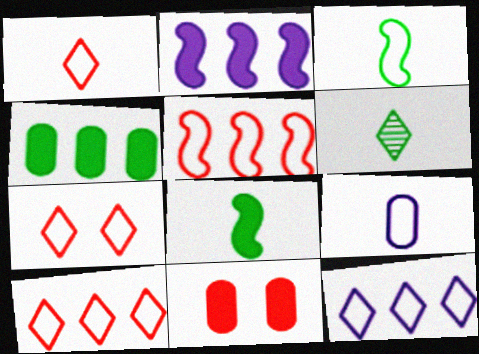[[1, 3, 9], 
[1, 7, 10]]